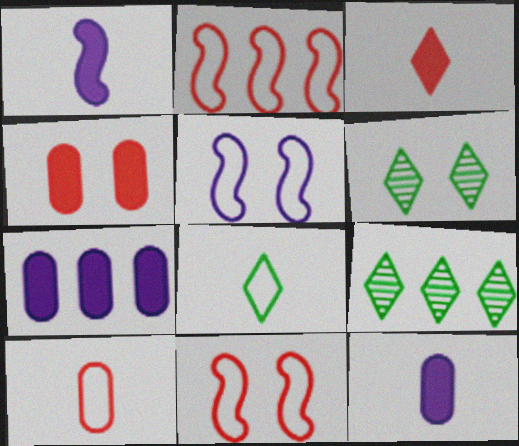[[2, 6, 12], 
[2, 7, 9], 
[4, 5, 6], 
[9, 11, 12]]